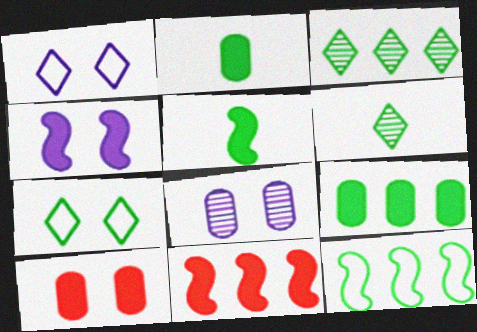[[1, 4, 8], 
[3, 9, 12], 
[4, 5, 11]]